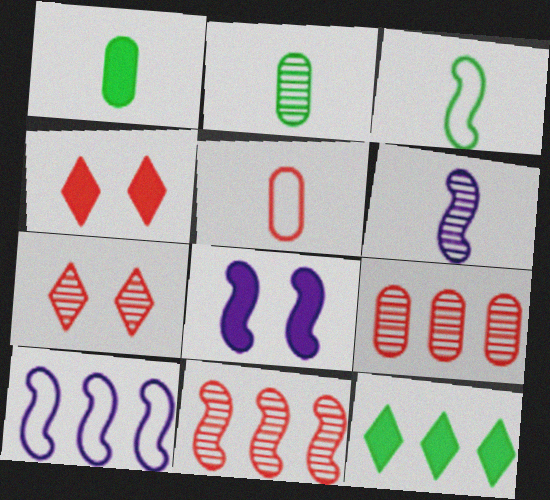[[1, 7, 10], 
[2, 4, 10], 
[3, 8, 11], 
[4, 5, 11], 
[6, 8, 10], 
[9, 10, 12]]